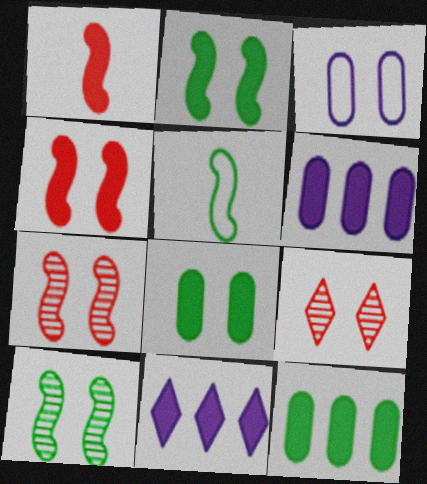[[1, 8, 11], 
[2, 3, 9], 
[5, 6, 9]]